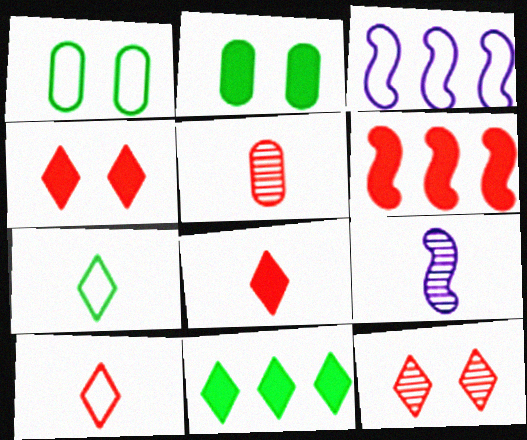[[1, 3, 10]]